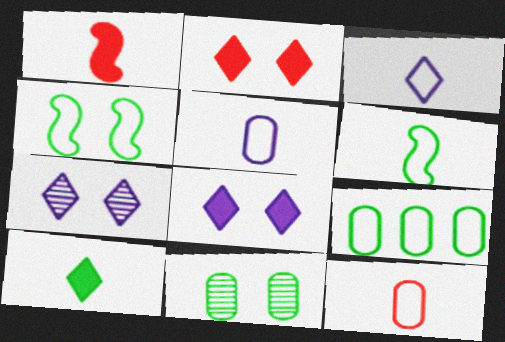[[1, 7, 9], 
[3, 6, 12]]